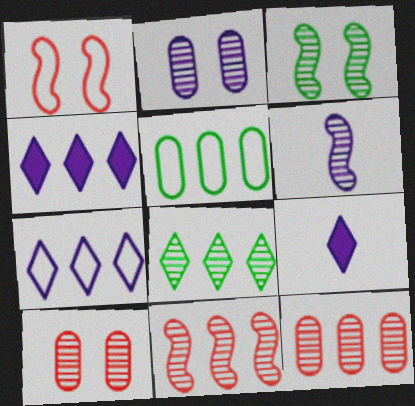[[3, 6, 11], 
[4, 5, 11], 
[6, 8, 10]]